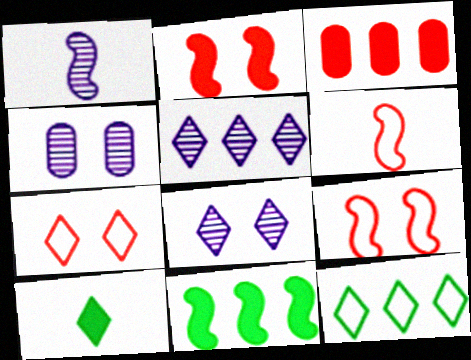[[1, 4, 5], 
[1, 9, 11], 
[5, 7, 10]]